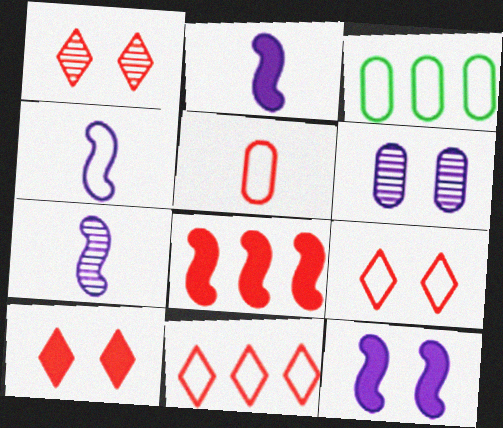[[1, 2, 3], 
[1, 5, 8], 
[1, 9, 10], 
[2, 4, 7], 
[3, 4, 9], 
[3, 7, 10]]